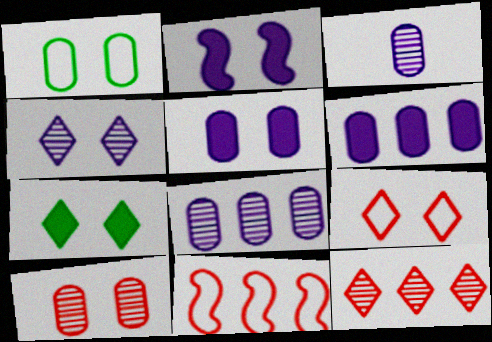[[1, 5, 10], 
[3, 7, 11], 
[4, 7, 9]]